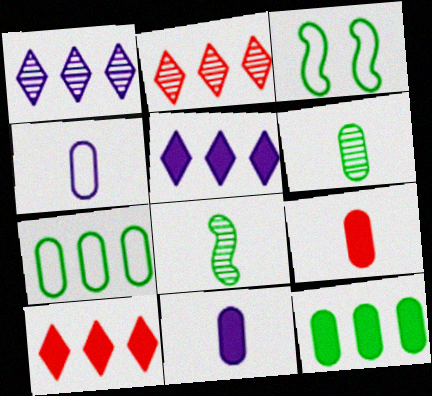[[1, 3, 9], 
[2, 3, 11], 
[4, 6, 9]]